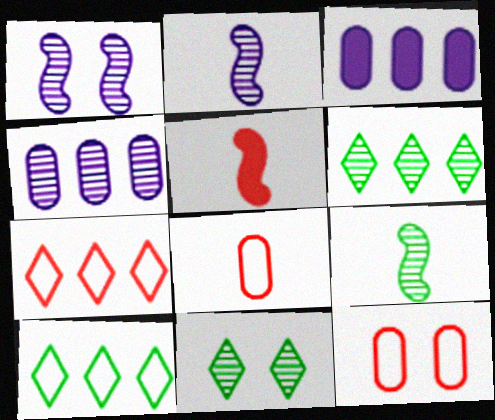[]